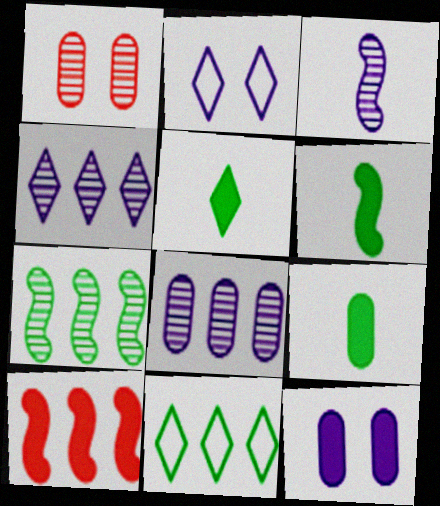[[5, 6, 9], 
[5, 10, 12], 
[8, 10, 11]]